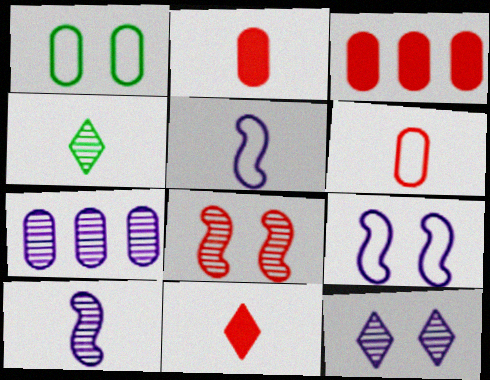[[1, 2, 7], 
[2, 4, 5], 
[3, 4, 9], 
[4, 7, 8], 
[7, 10, 12]]